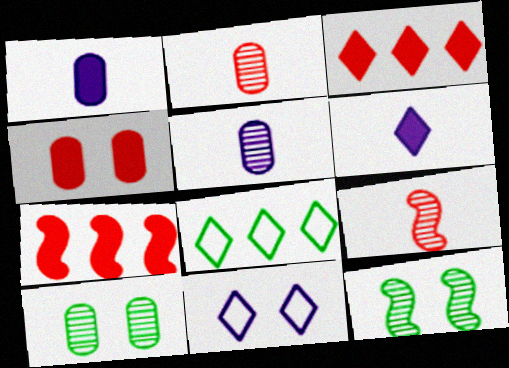[[4, 11, 12]]